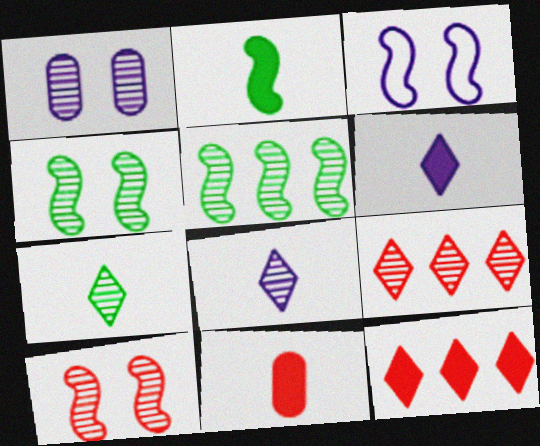[[2, 6, 11]]